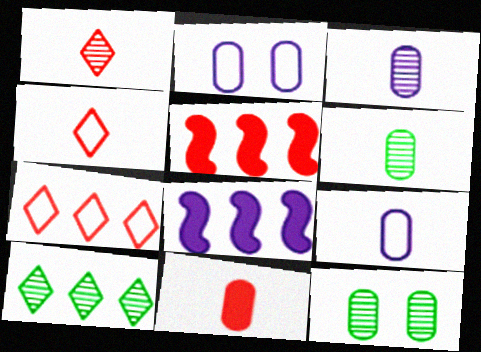[[4, 8, 12], 
[6, 9, 11]]